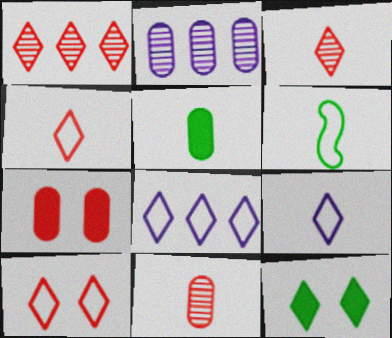[[1, 9, 12], 
[3, 8, 12]]